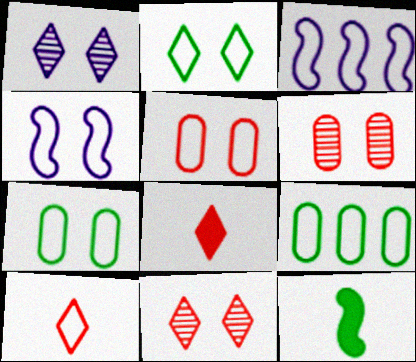[[2, 4, 5], 
[3, 7, 10], 
[4, 9, 10]]